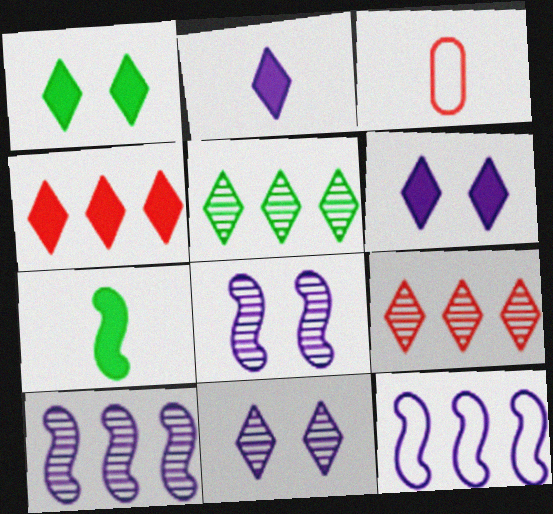[[1, 2, 4], 
[1, 3, 10]]